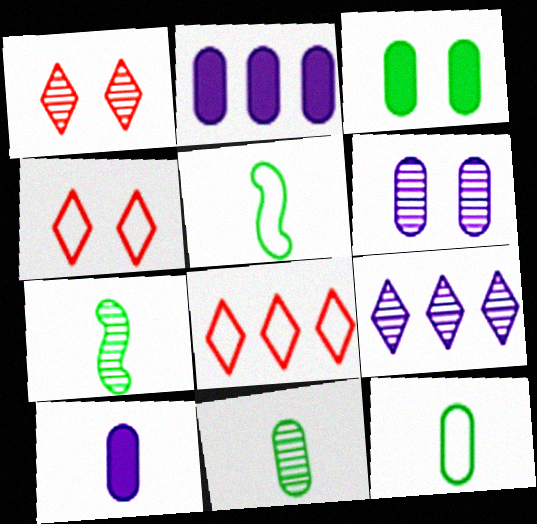[[1, 2, 5], 
[2, 4, 7]]